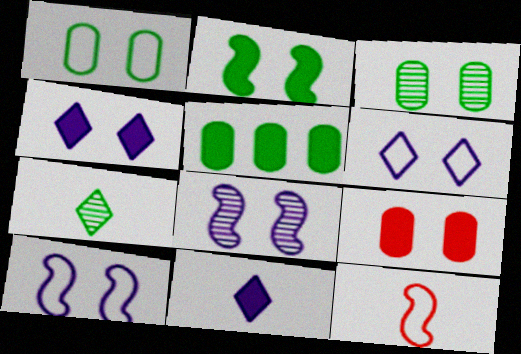[[2, 4, 9]]